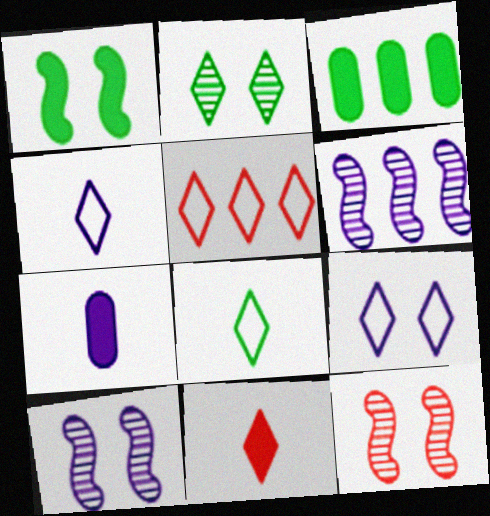[[3, 4, 12], 
[3, 5, 6], 
[5, 8, 9], 
[6, 7, 9]]